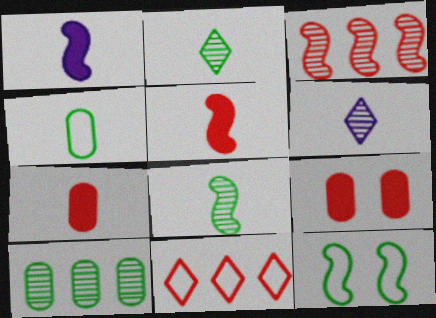[[1, 3, 12], 
[4, 5, 6]]